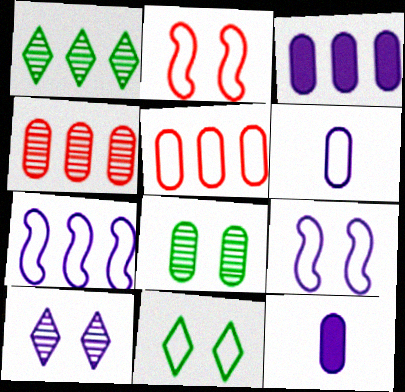[[1, 2, 12], 
[5, 8, 12], 
[7, 10, 12]]